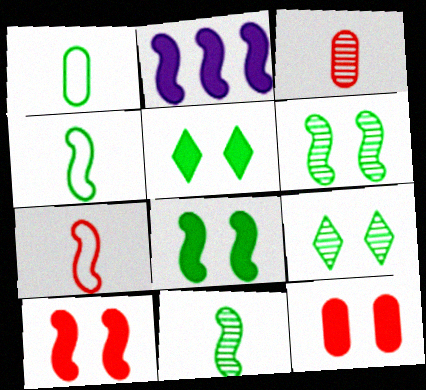[[2, 6, 7]]